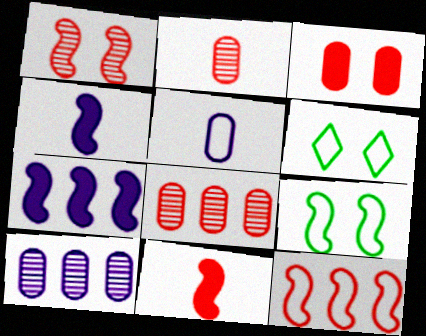[[1, 11, 12], 
[2, 6, 7], 
[4, 6, 8], 
[5, 6, 12], 
[6, 10, 11]]